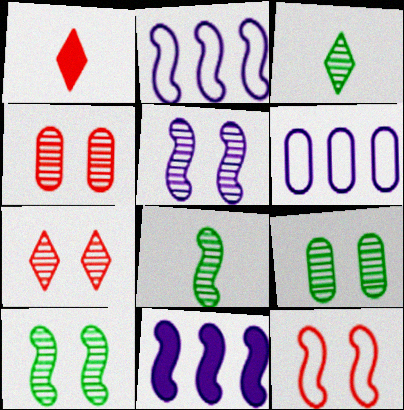[[1, 2, 9], 
[1, 6, 10], 
[5, 7, 9], 
[8, 11, 12]]